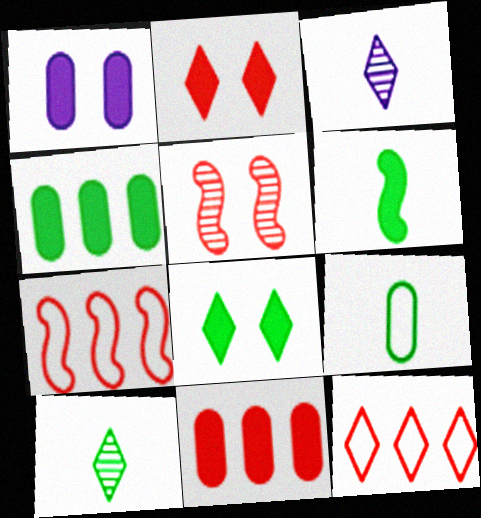[[1, 7, 10], 
[3, 8, 12], 
[4, 6, 8], 
[6, 9, 10]]